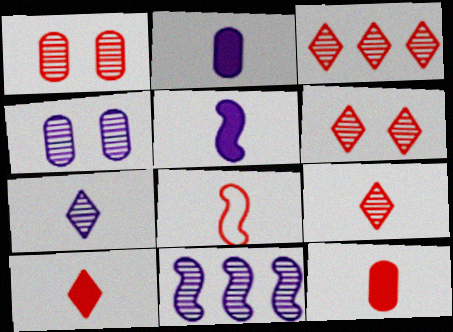[[3, 6, 9], 
[4, 7, 11], 
[8, 9, 12]]